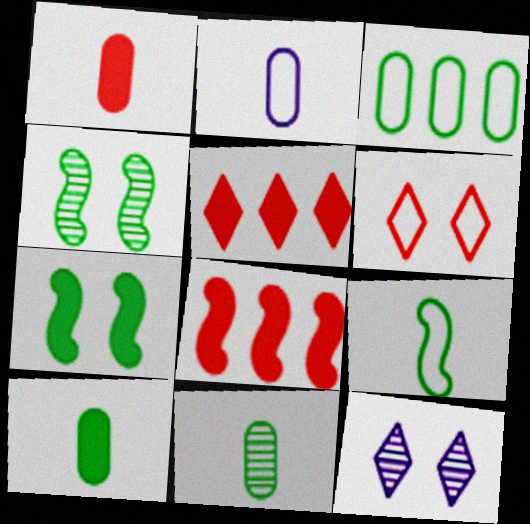[[1, 2, 11], 
[2, 4, 5]]